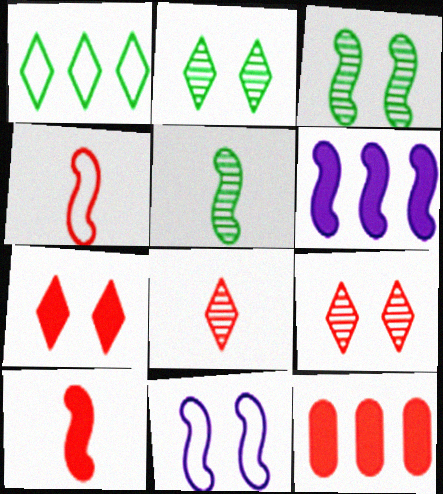[[3, 4, 6], 
[4, 9, 12], 
[7, 10, 12]]